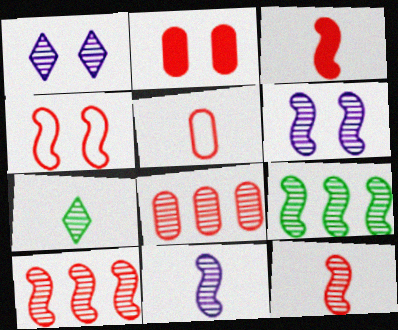[[2, 5, 8], 
[3, 4, 10], 
[6, 7, 8], 
[6, 9, 12]]